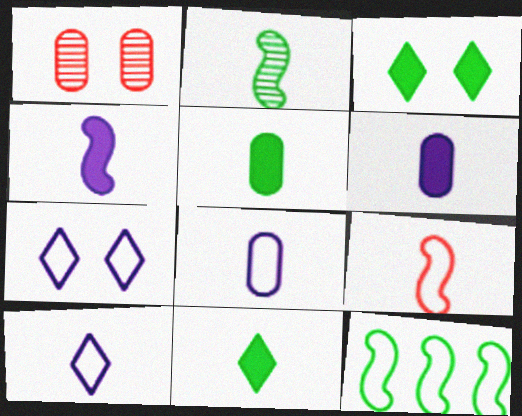[[2, 4, 9]]